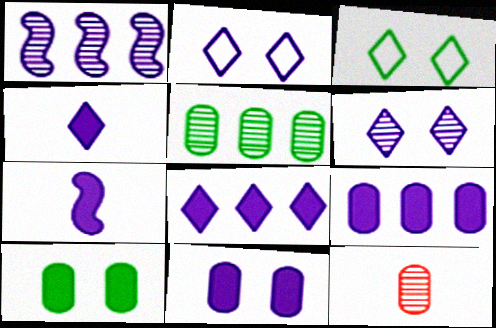[[7, 8, 11]]